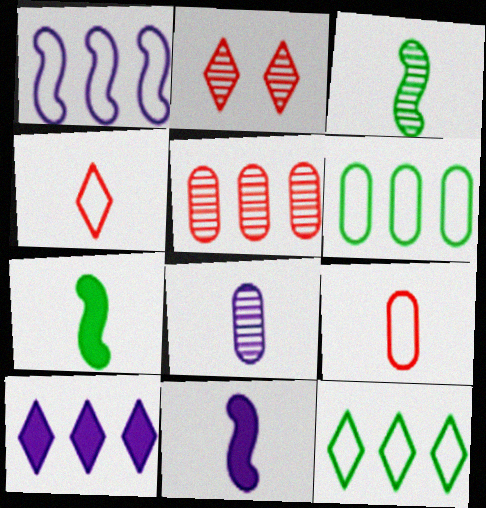[[2, 6, 11], 
[4, 7, 8]]